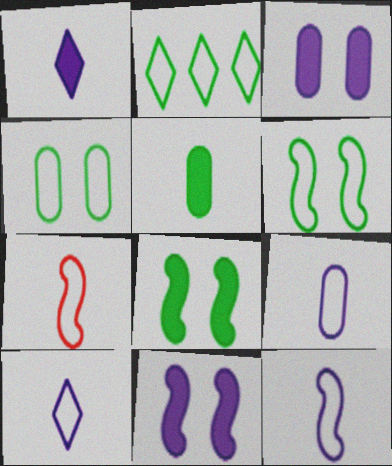[[9, 10, 12]]